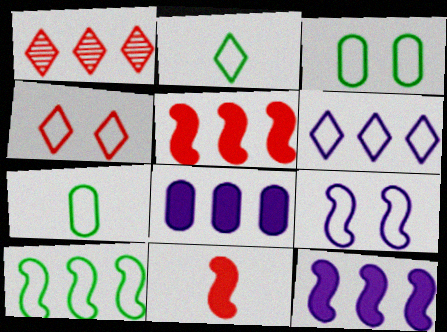[[1, 8, 10], 
[2, 3, 10], 
[2, 4, 6], 
[3, 4, 9]]